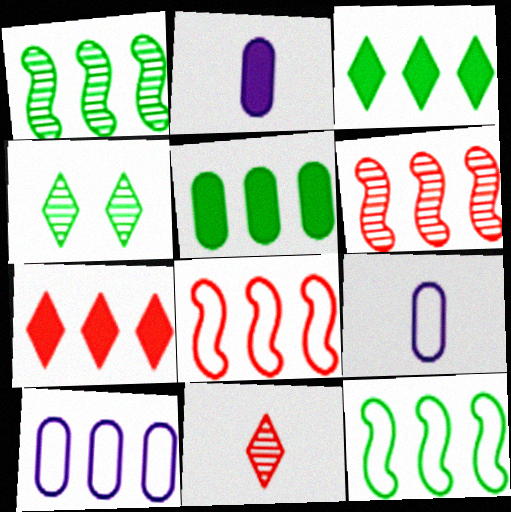[[1, 7, 10], 
[2, 4, 8], 
[3, 6, 10]]